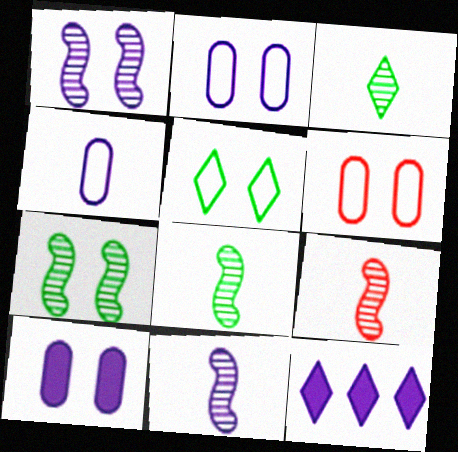[[1, 4, 12], 
[2, 11, 12], 
[6, 8, 12], 
[8, 9, 11]]